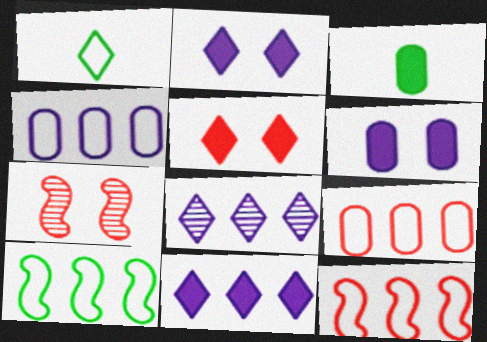[[1, 5, 8]]